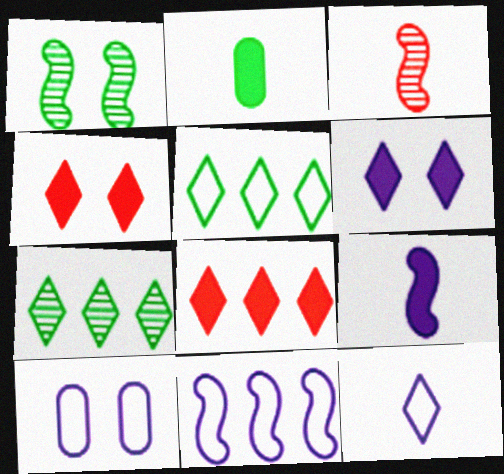[[1, 2, 5], 
[1, 4, 10], 
[2, 3, 12], 
[4, 7, 12], 
[10, 11, 12]]